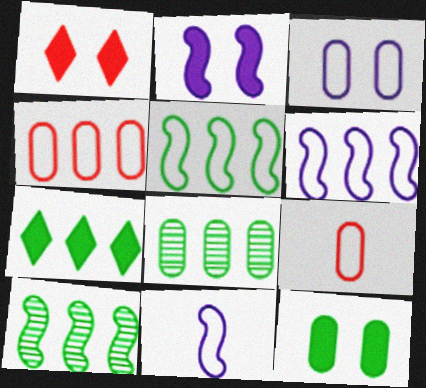[[1, 2, 12], 
[1, 8, 11], 
[5, 7, 8]]